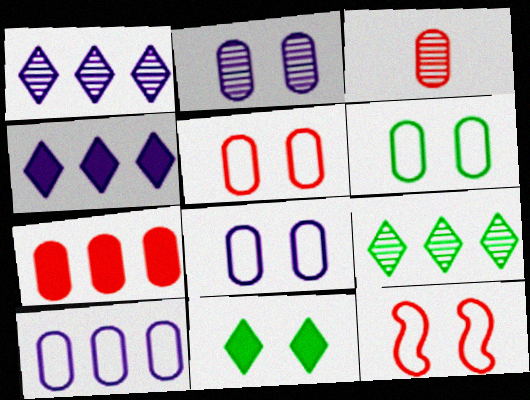[[2, 11, 12], 
[3, 5, 7], 
[5, 6, 8]]